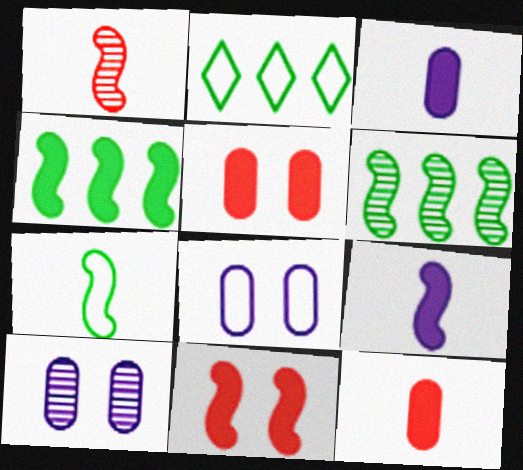[[1, 7, 9], 
[4, 9, 11]]